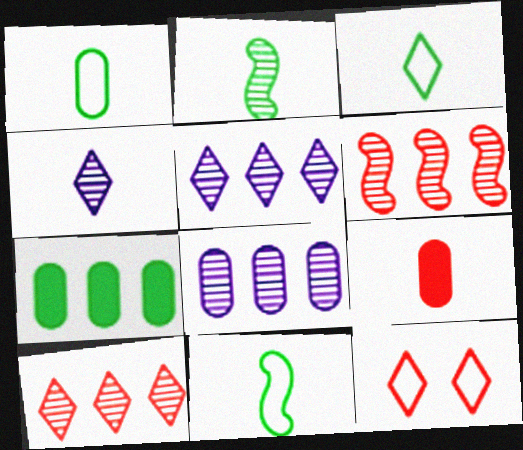[[1, 3, 11], 
[4, 9, 11], 
[6, 9, 12]]